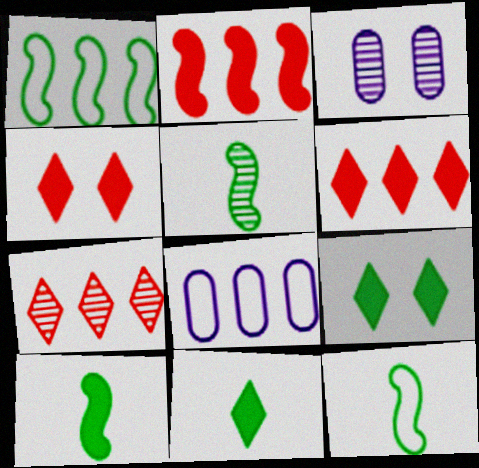[[3, 5, 7], 
[3, 6, 12], 
[4, 5, 8], 
[5, 10, 12]]